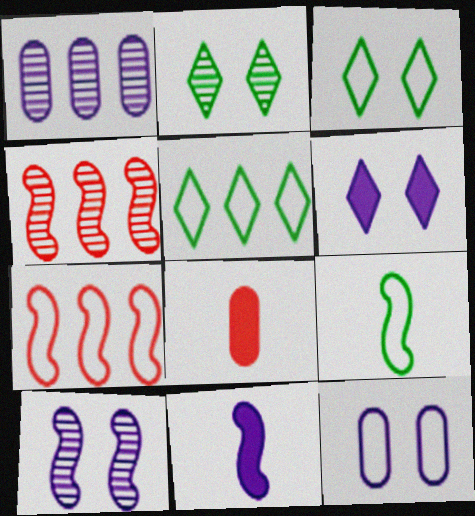[[5, 8, 10], 
[6, 10, 12]]